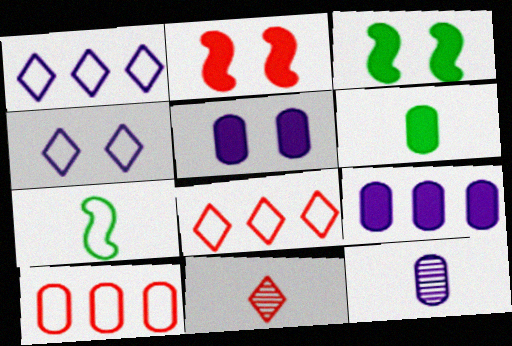[[2, 10, 11], 
[3, 8, 12], 
[4, 7, 10]]